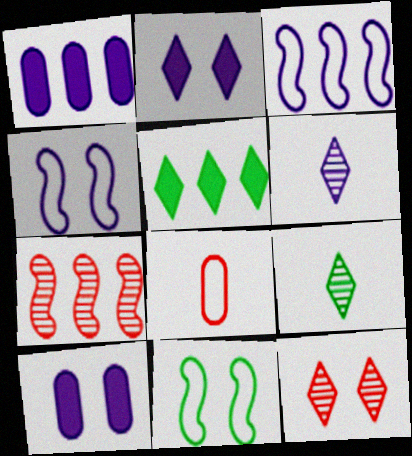[[1, 4, 6], 
[3, 6, 10], 
[10, 11, 12]]